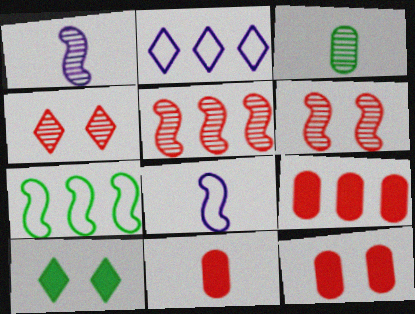[[3, 7, 10], 
[9, 11, 12]]